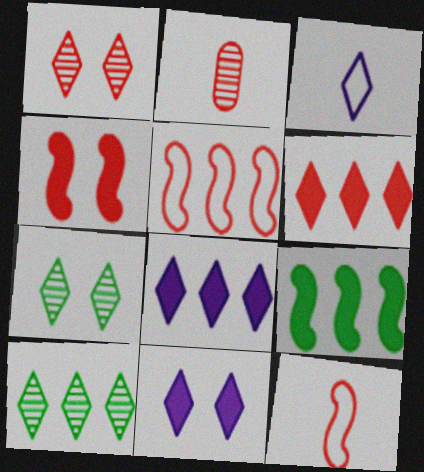[[3, 6, 7]]